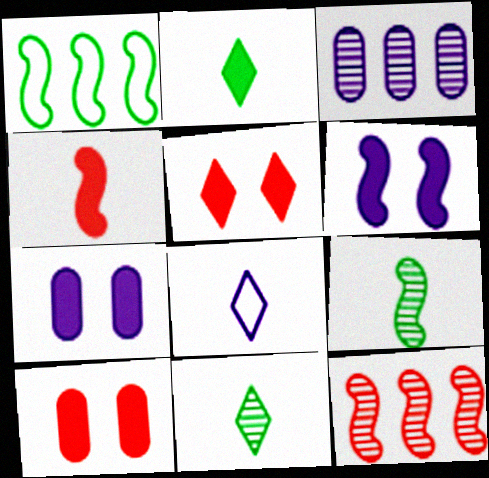[[3, 6, 8]]